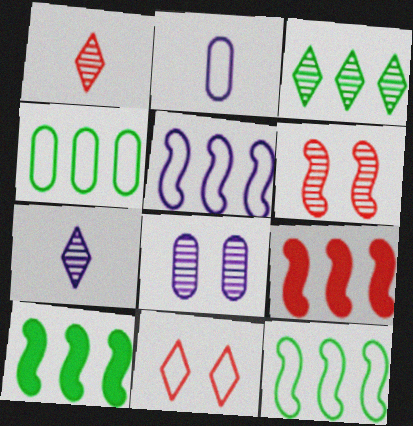[[2, 11, 12], 
[3, 4, 10]]